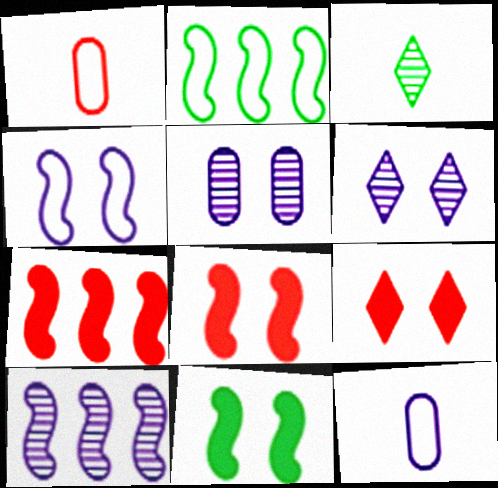[[2, 7, 10]]